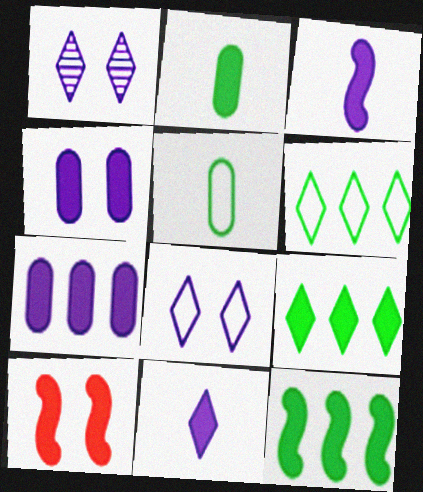[[3, 10, 12]]